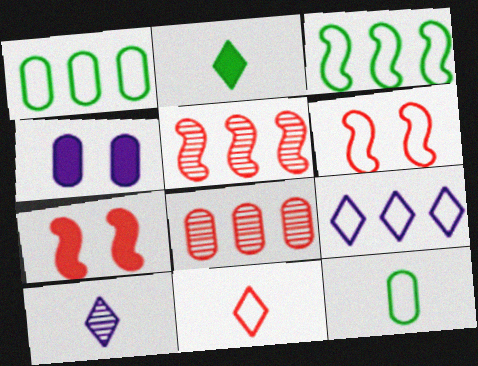[[1, 7, 10], 
[2, 10, 11], 
[4, 8, 12], 
[6, 9, 12], 
[7, 8, 11]]